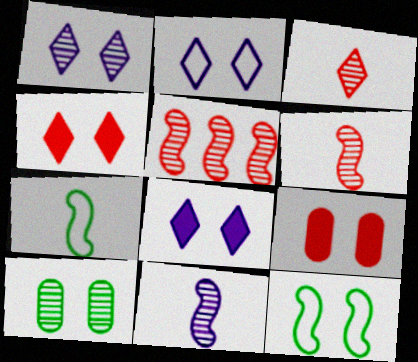[[1, 2, 8], 
[1, 9, 12]]